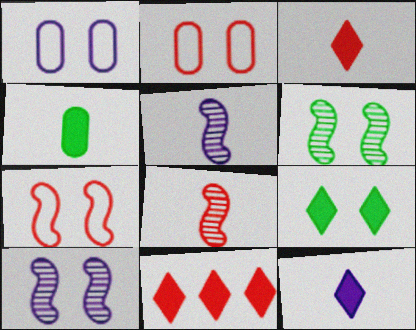[[2, 8, 11], 
[2, 9, 10], 
[9, 11, 12]]